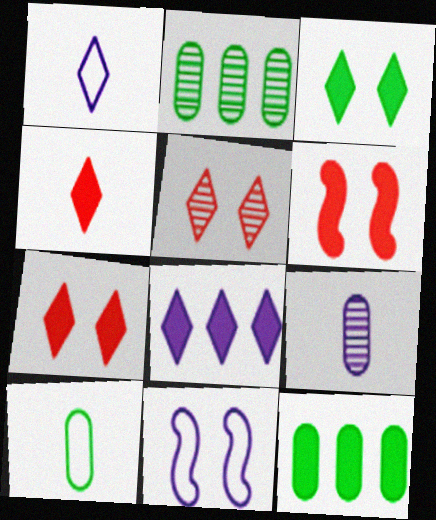[[1, 2, 6], 
[2, 4, 11], 
[3, 4, 8], 
[8, 9, 11]]